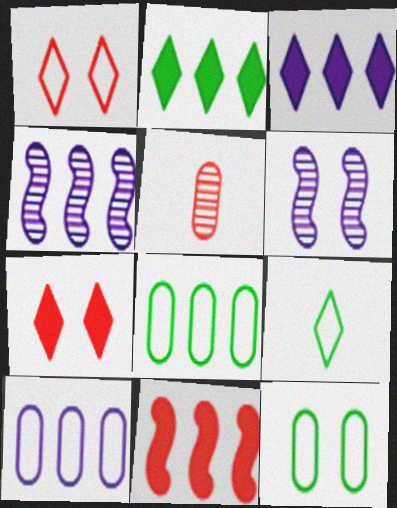[[1, 5, 11], 
[3, 4, 10], 
[6, 7, 12]]